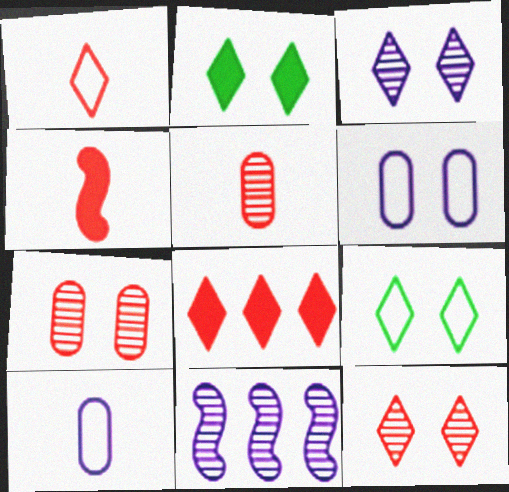[[1, 4, 5], 
[1, 8, 12]]